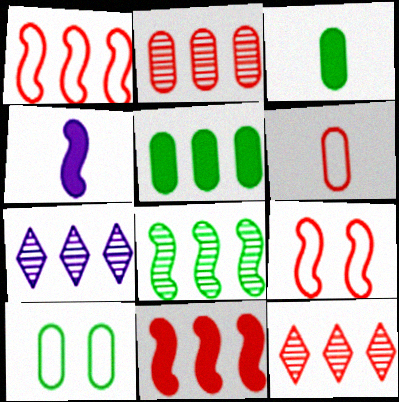[[1, 5, 7], 
[2, 7, 8], 
[3, 7, 9], 
[4, 8, 9], 
[4, 10, 12]]